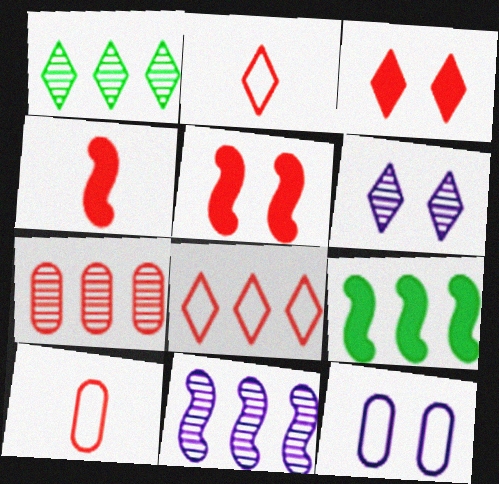[[1, 4, 12], 
[1, 7, 11], 
[2, 5, 7], 
[6, 9, 10]]